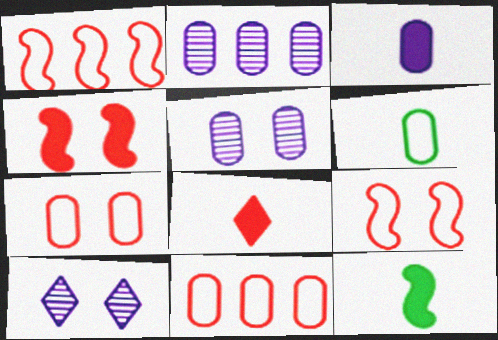[[3, 8, 12], 
[10, 11, 12]]